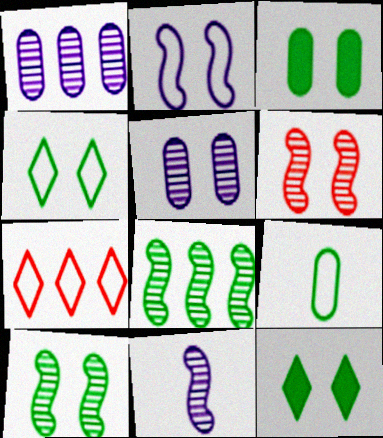[[2, 7, 9], 
[3, 4, 10], 
[3, 7, 11], 
[6, 8, 11], 
[8, 9, 12]]